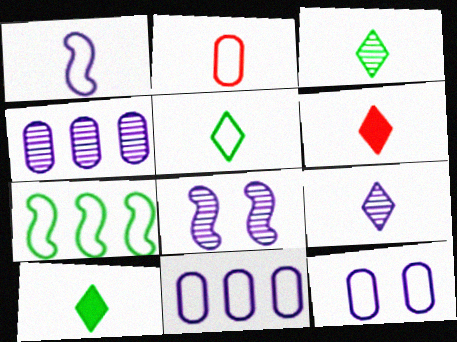[[1, 2, 5], 
[3, 5, 10], 
[4, 8, 9], 
[5, 6, 9]]